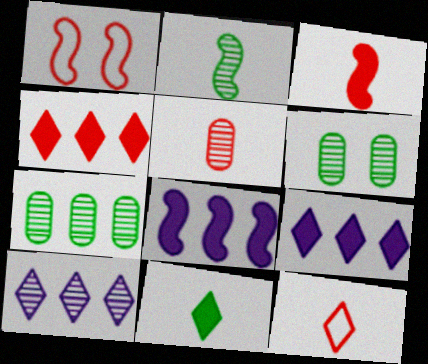[[1, 2, 8], 
[1, 4, 5], 
[3, 5, 12], 
[6, 8, 12]]